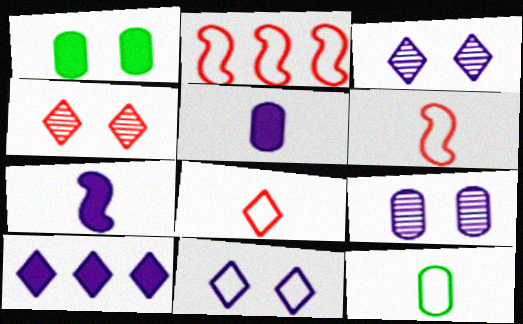[[2, 11, 12]]